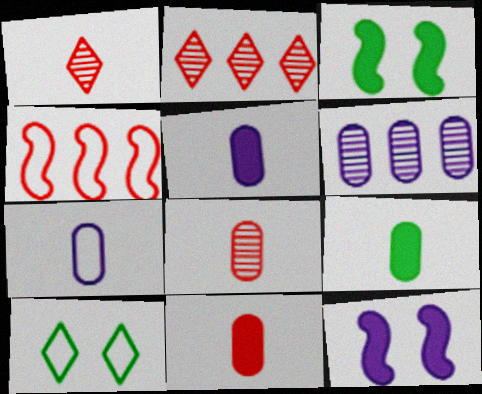[[2, 3, 7], 
[4, 7, 10], 
[5, 9, 11], 
[7, 8, 9]]